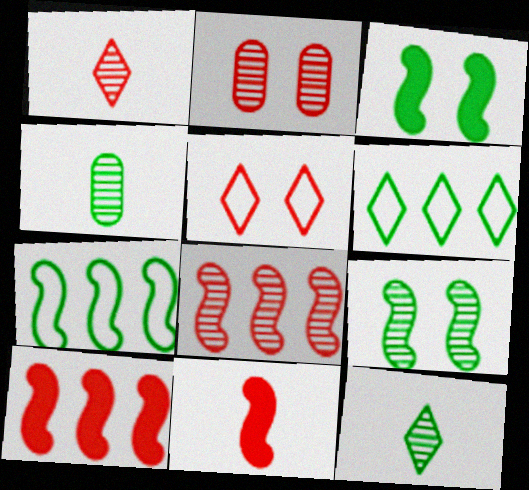[[1, 2, 8], 
[3, 4, 6]]